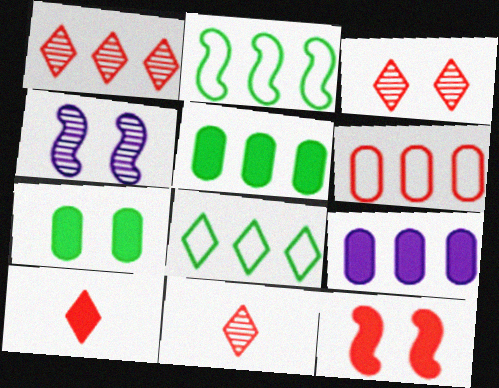[[1, 2, 9], 
[1, 3, 11], 
[6, 11, 12]]